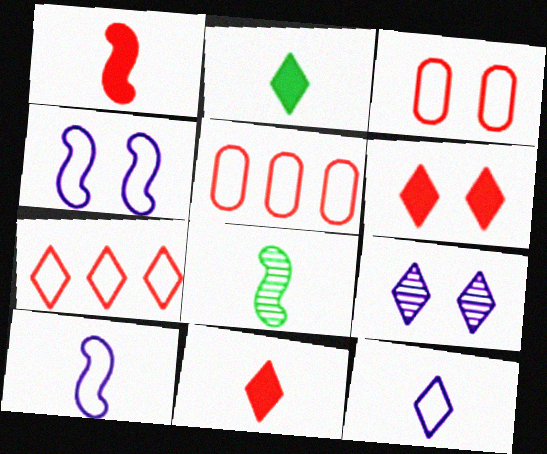[[1, 8, 10], 
[2, 7, 9]]